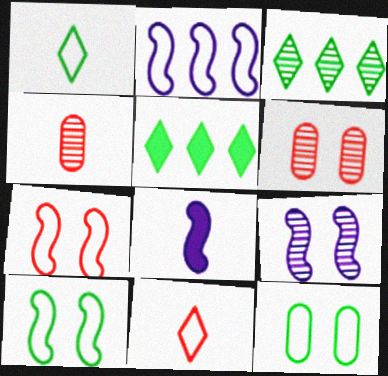[[1, 4, 8], 
[2, 8, 9], 
[2, 11, 12], 
[3, 4, 9]]